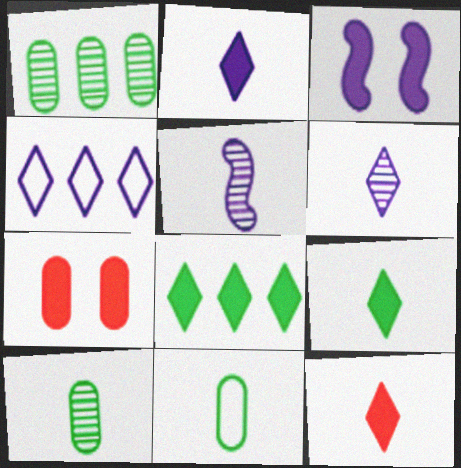[[2, 9, 12], 
[5, 11, 12]]